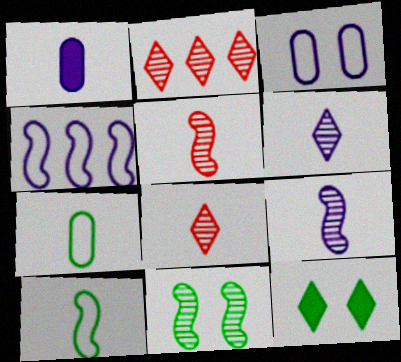[[1, 8, 10]]